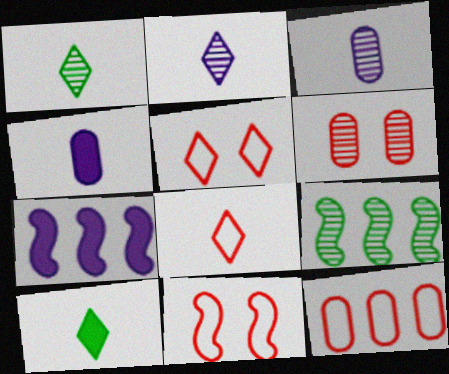[[2, 6, 9], 
[2, 8, 10], 
[4, 5, 9], 
[8, 11, 12]]